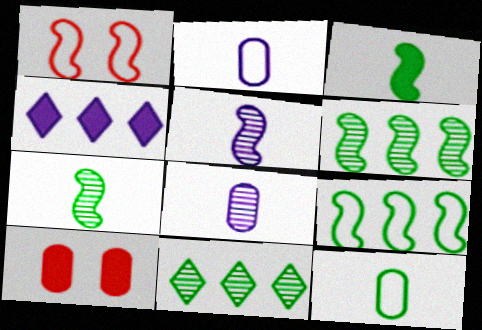[[3, 4, 10]]